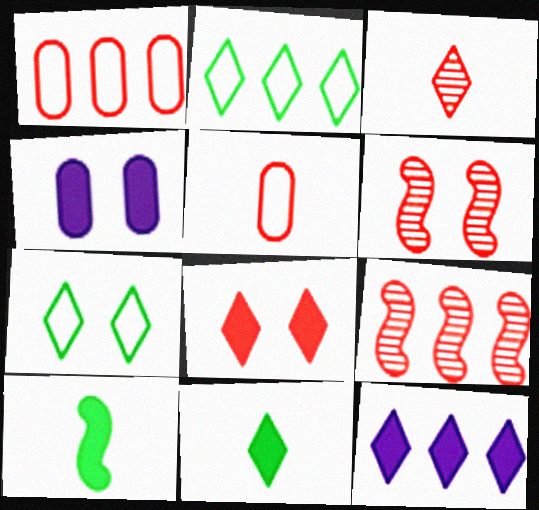[[3, 7, 12], 
[4, 6, 7], 
[5, 8, 9], 
[8, 11, 12]]